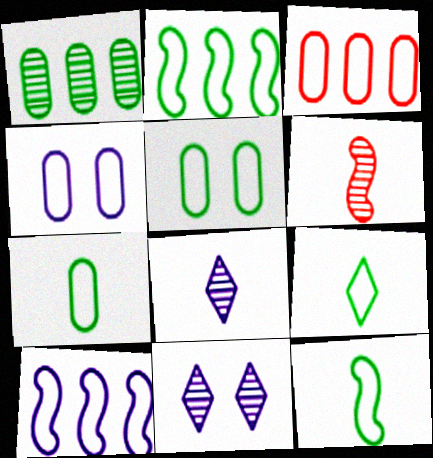[[1, 6, 11], 
[2, 5, 9], 
[3, 4, 7], 
[7, 9, 12]]